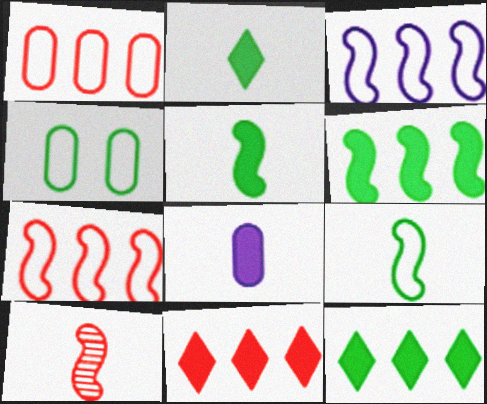[]